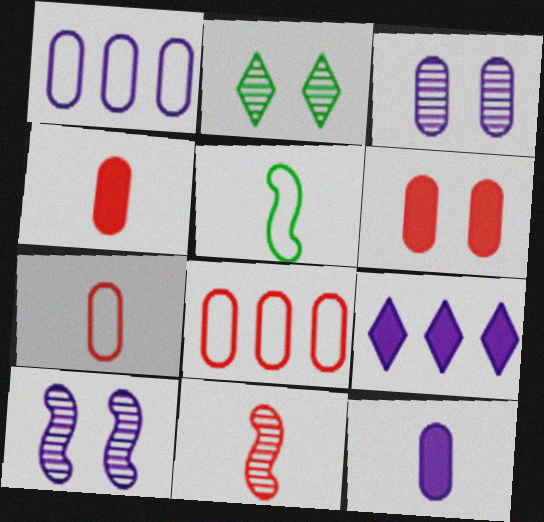[[1, 3, 12]]